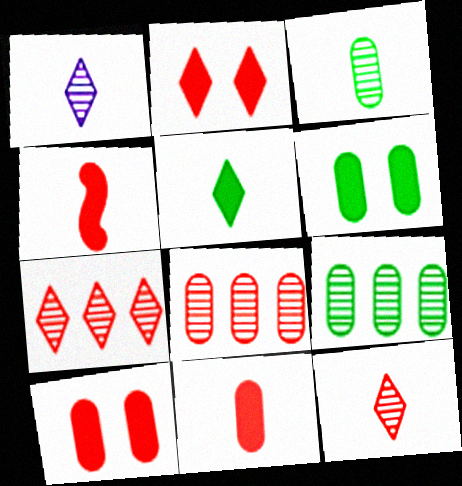[]